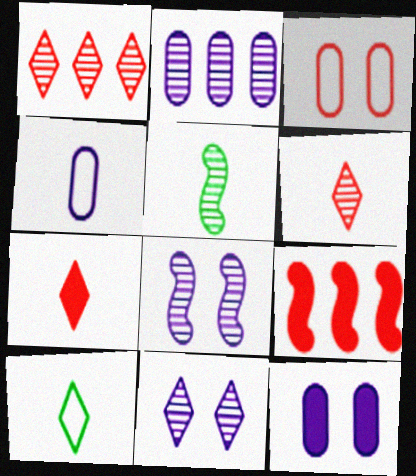[[2, 4, 12], 
[3, 6, 9], 
[4, 5, 7]]